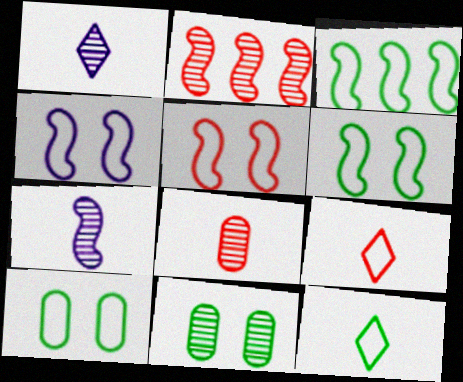[[1, 2, 11], 
[3, 10, 12], 
[4, 5, 6]]